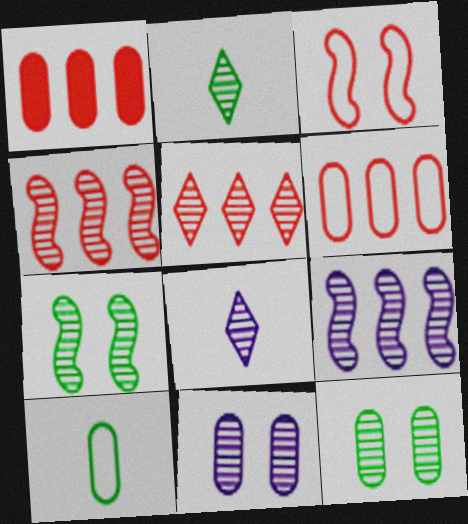[[1, 10, 11], 
[2, 4, 11], 
[4, 8, 12], 
[8, 9, 11]]